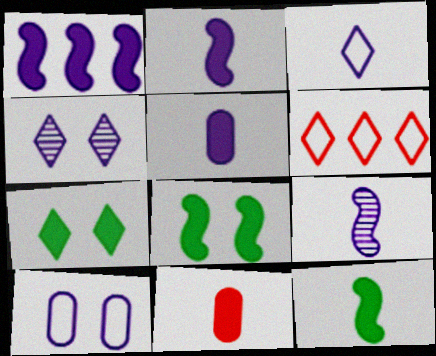[[1, 7, 11], 
[3, 5, 9]]